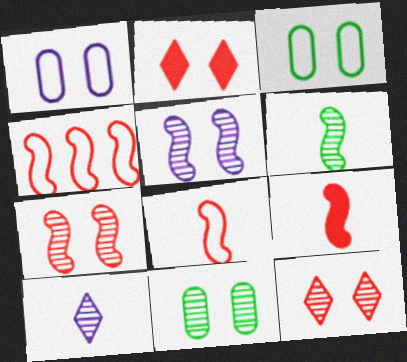[[2, 3, 5], 
[4, 7, 9], 
[5, 11, 12]]